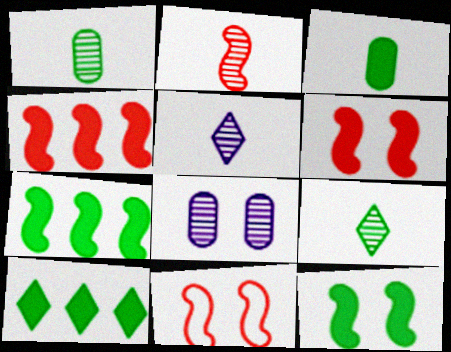[[1, 2, 5], 
[2, 4, 11], 
[3, 10, 12]]